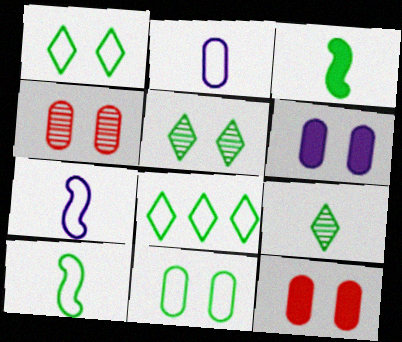[[4, 6, 11], 
[8, 10, 11]]